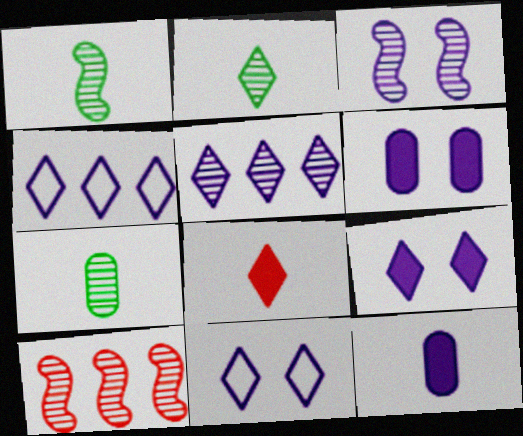[[1, 2, 7], 
[1, 3, 10], 
[3, 4, 12], 
[3, 6, 11]]